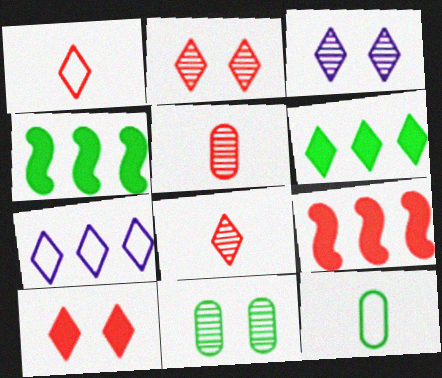[[1, 3, 6], 
[3, 9, 12]]